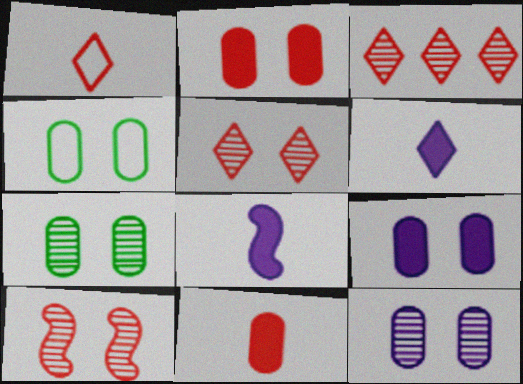[[2, 4, 12], 
[3, 4, 8]]